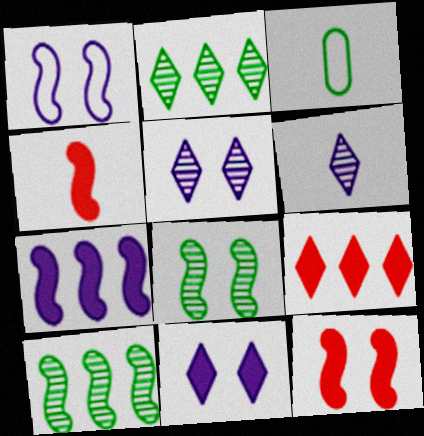[[1, 4, 10], 
[1, 8, 12], 
[3, 4, 6]]